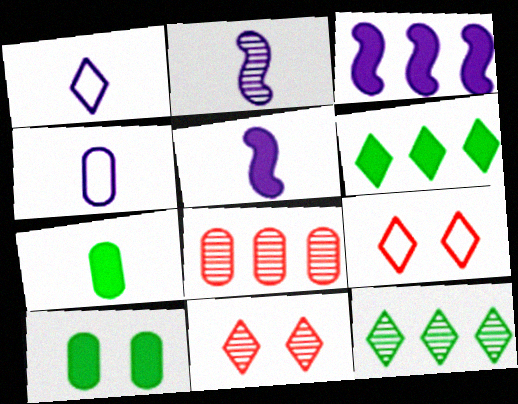[[1, 6, 11], 
[4, 8, 10]]